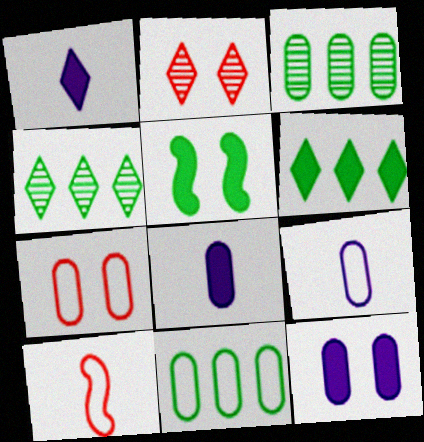[[3, 7, 8], 
[4, 10, 12], 
[7, 9, 11]]